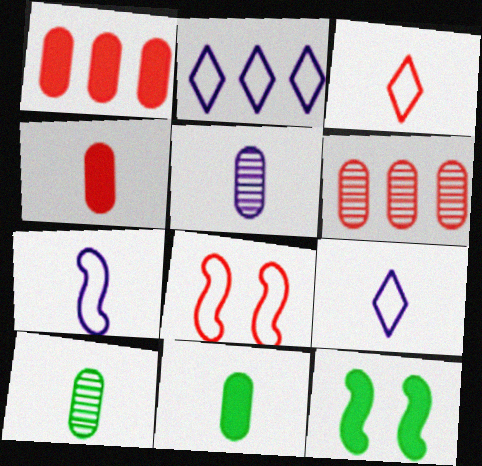[[6, 9, 12]]